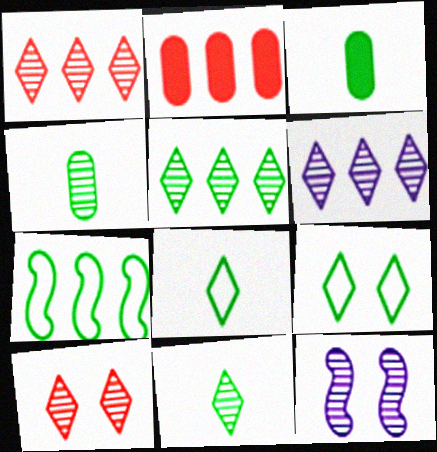[[1, 4, 12], 
[1, 5, 6], 
[2, 6, 7], 
[2, 8, 12], 
[6, 10, 11]]